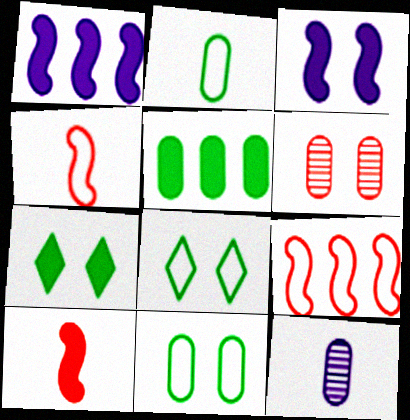[[3, 6, 8], 
[7, 9, 12]]